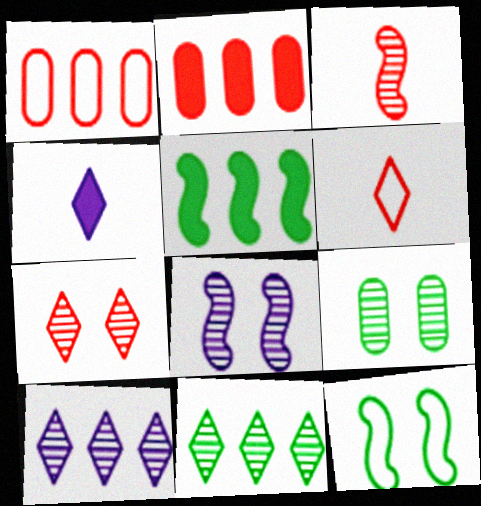[[1, 5, 10], 
[3, 9, 10], 
[7, 8, 9]]